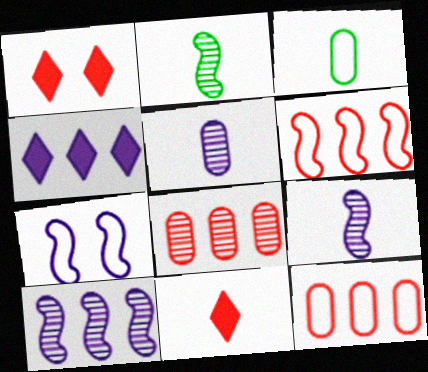[[1, 3, 10], 
[3, 9, 11], 
[4, 5, 7]]